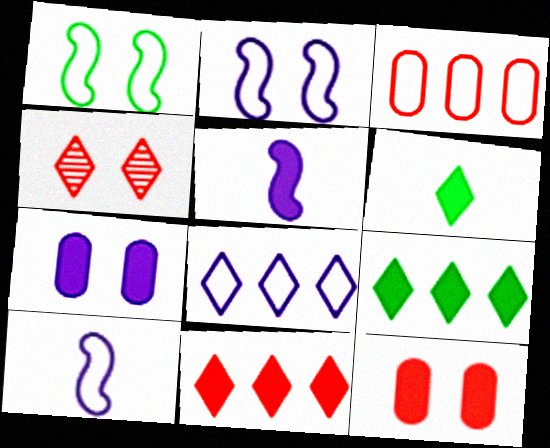[[1, 4, 7], 
[4, 6, 8], 
[5, 9, 12]]